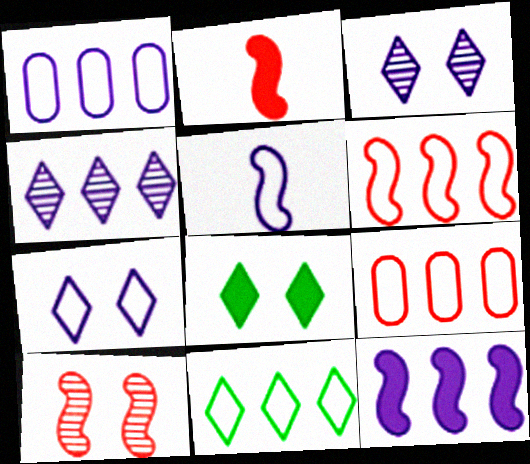[[1, 4, 12], 
[1, 5, 7], 
[1, 6, 11], 
[2, 6, 10]]